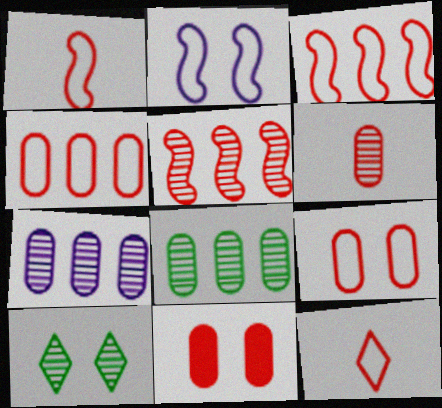[[2, 10, 11], 
[3, 9, 12], 
[4, 6, 11], 
[5, 11, 12]]